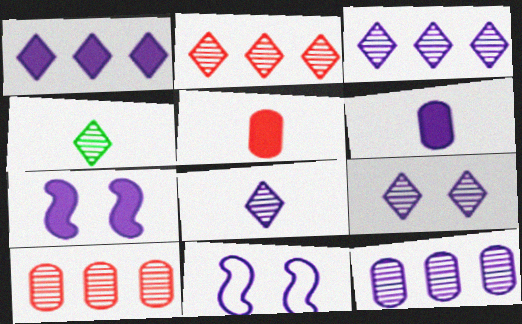[[1, 6, 7], 
[2, 4, 9], 
[3, 6, 11], 
[3, 8, 9]]